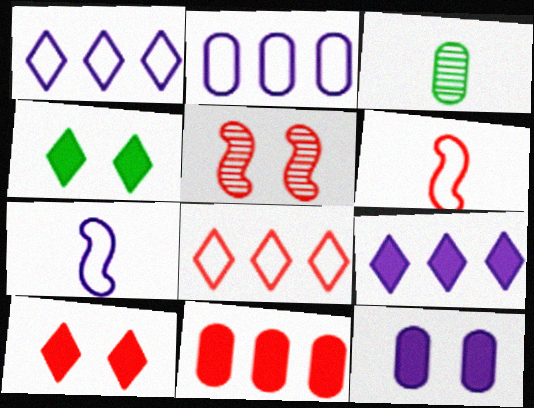[]